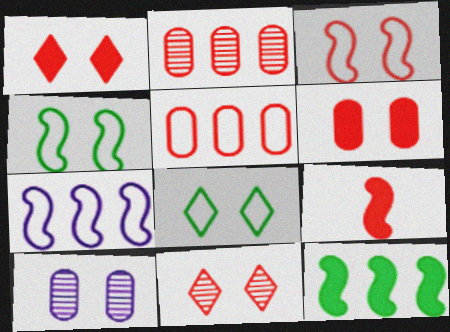[[1, 4, 10], 
[3, 6, 11], 
[5, 9, 11]]